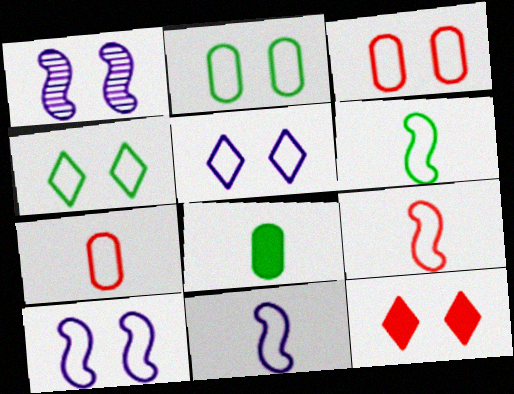[[1, 2, 12], 
[3, 4, 10], 
[6, 9, 11]]